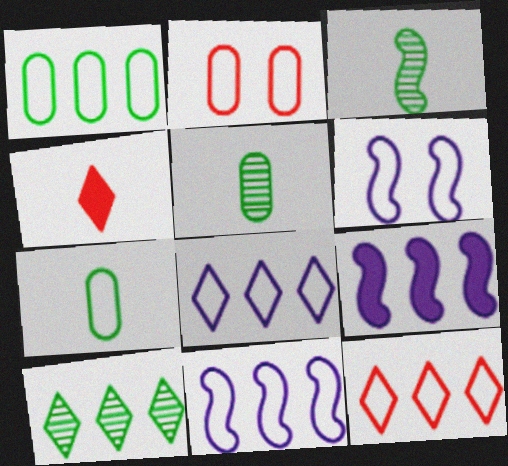[[1, 11, 12], 
[6, 7, 12]]